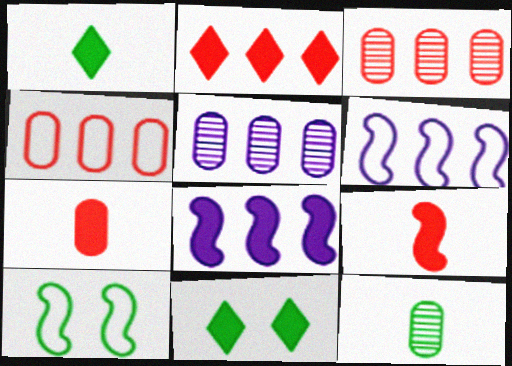[[7, 8, 11]]